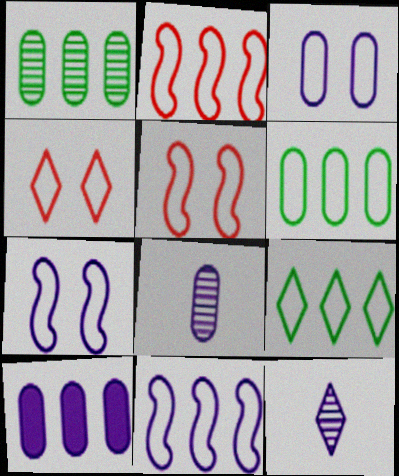[[3, 8, 10], 
[7, 10, 12]]